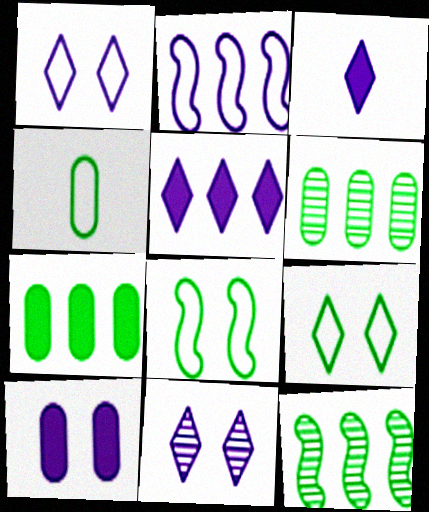[]